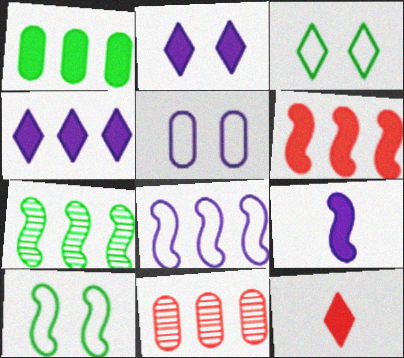[[1, 4, 6], 
[3, 9, 11], 
[5, 7, 12], 
[6, 7, 8]]